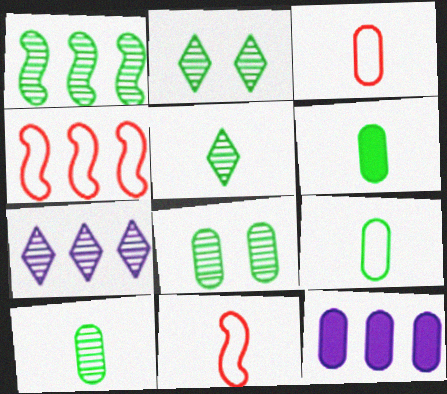[[1, 2, 10], 
[1, 5, 8], 
[2, 11, 12], 
[3, 8, 12], 
[6, 9, 10]]